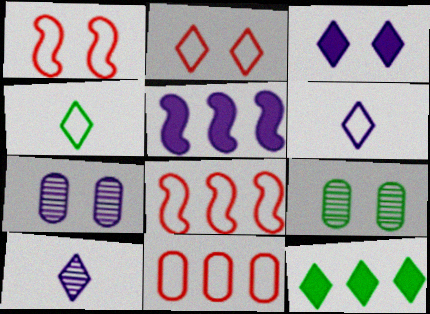[[1, 3, 9], 
[2, 10, 12], 
[5, 6, 7]]